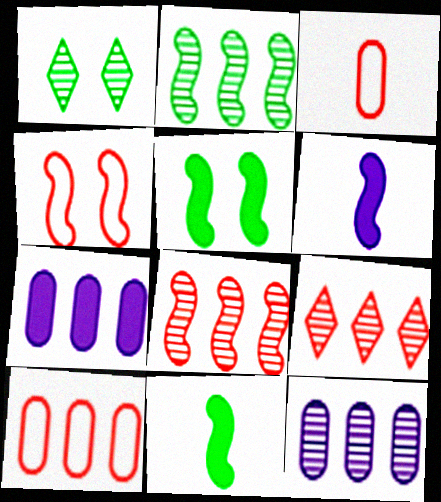[[1, 6, 10], 
[2, 4, 6], 
[2, 9, 12]]